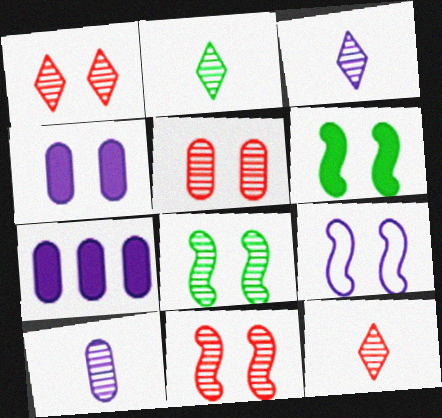[[1, 5, 11], 
[2, 3, 12], 
[3, 7, 9], 
[6, 9, 11]]